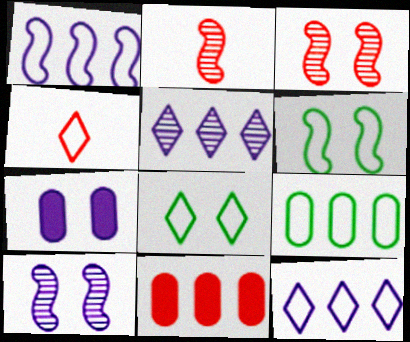[[3, 4, 11], 
[3, 7, 8], 
[4, 8, 12]]